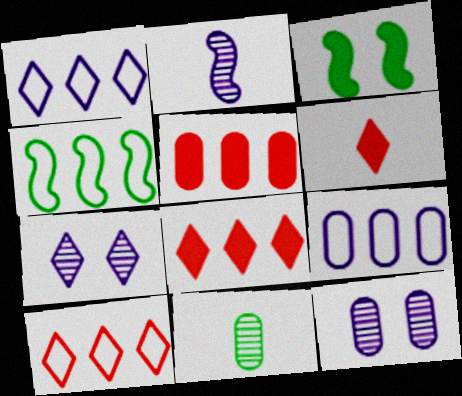[[4, 6, 12], 
[4, 9, 10]]